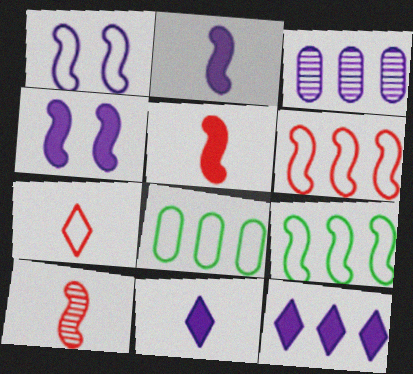[[1, 3, 11], 
[1, 7, 8], 
[4, 9, 10]]